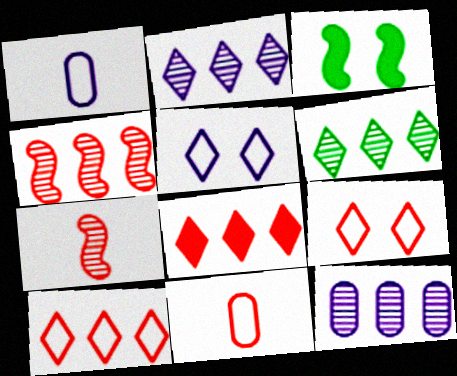[[2, 3, 11], 
[4, 6, 12]]